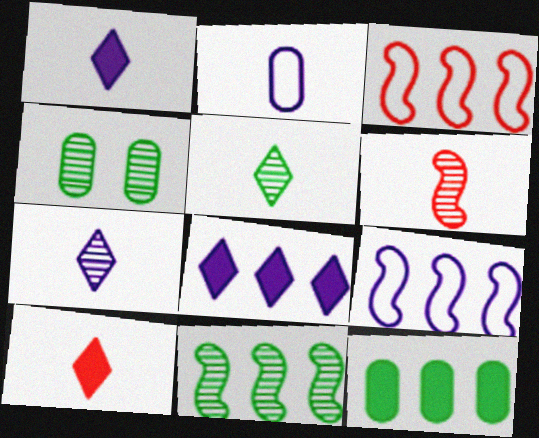[[1, 3, 4], 
[4, 5, 11], 
[4, 9, 10]]